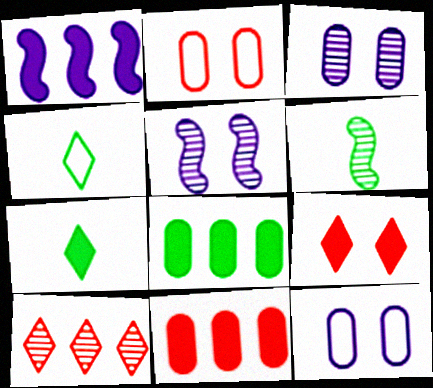[[3, 6, 10], 
[4, 5, 11]]